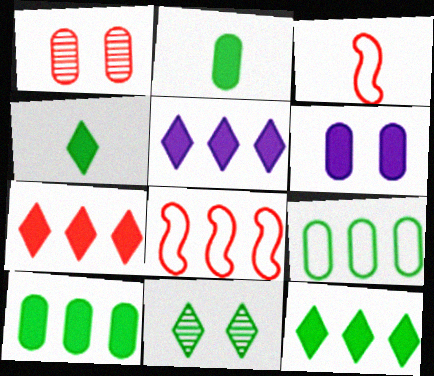[[1, 3, 7], 
[5, 7, 12]]